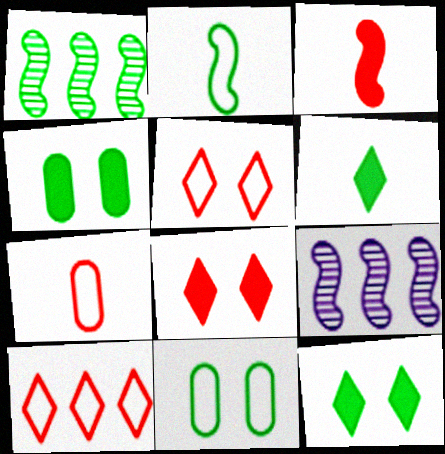[[1, 6, 11], 
[7, 9, 12]]